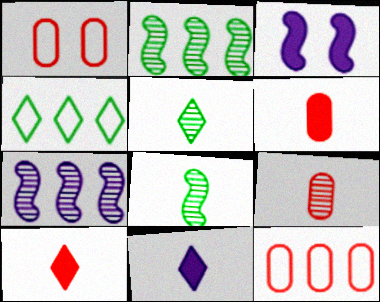[[1, 2, 11], 
[3, 4, 9], 
[3, 5, 12]]